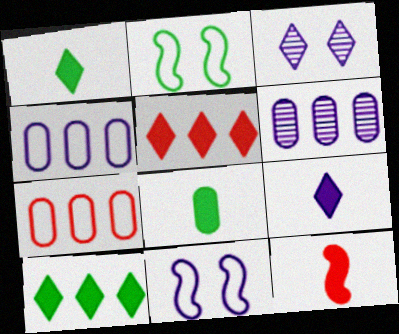[[6, 9, 11], 
[8, 9, 12]]